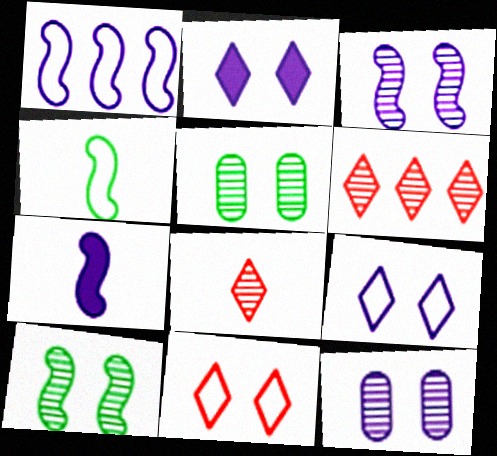[[1, 3, 7]]